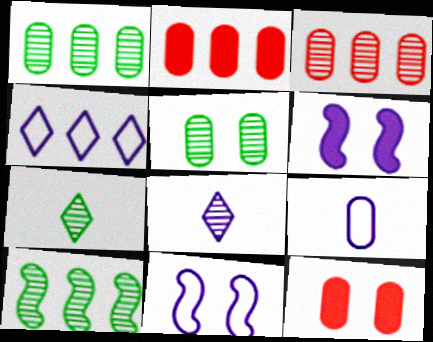[[1, 9, 12], 
[2, 4, 10], 
[2, 5, 9], 
[2, 7, 11], 
[4, 9, 11], 
[5, 7, 10]]